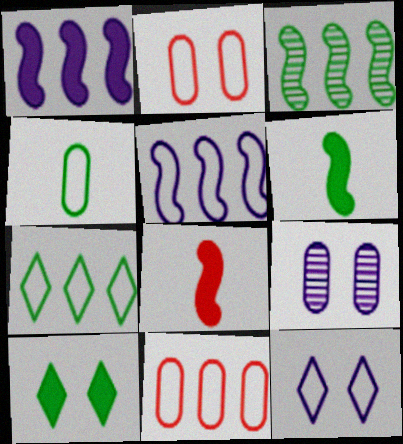[[3, 4, 10], 
[5, 7, 11], 
[7, 8, 9]]